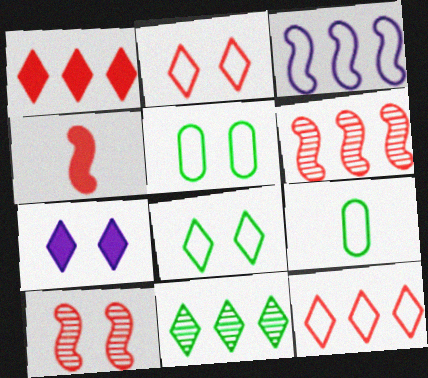[[2, 3, 9], 
[5, 7, 10], 
[6, 7, 9]]